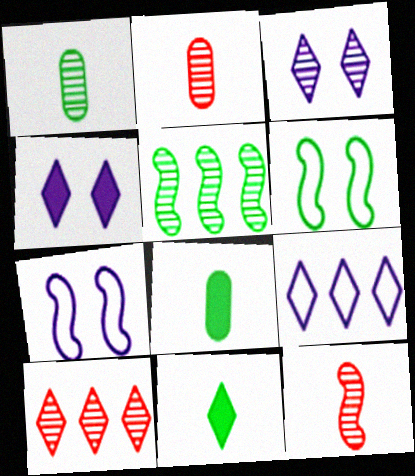[[2, 3, 5], 
[7, 8, 10]]